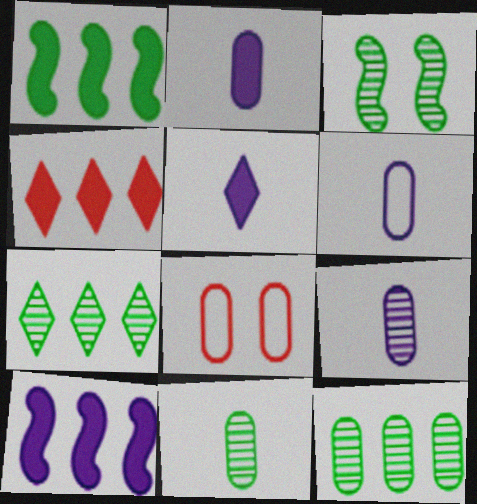[[2, 6, 9], 
[2, 8, 12], 
[3, 4, 6], 
[3, 7, 11]]